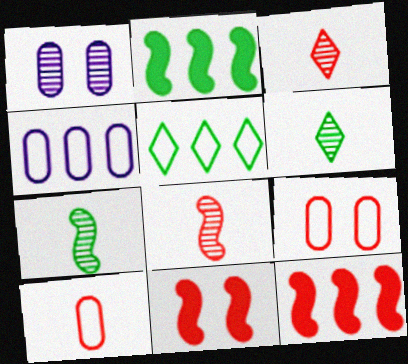[[3, 9, 12], 
[4, 6, 11]]